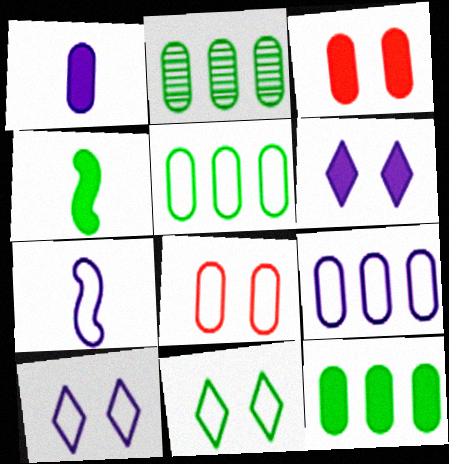[[1, 2, 8], 
[1, 3, 12], 
[2, 4, 11], 
[2, 5, 12], 
[7, 9, 10]]